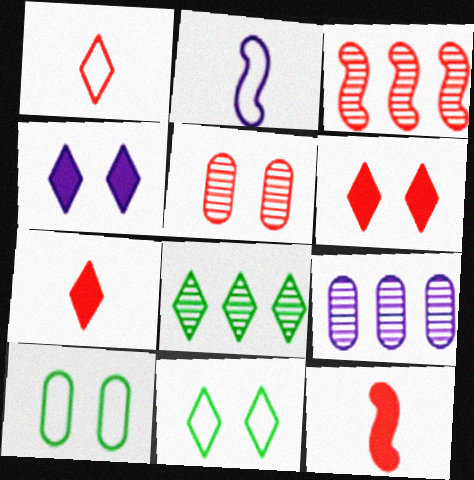[[1, 4, 8], 
[2, 4, 9], 
[3, 8, 9], 
[9, 11, 12]]